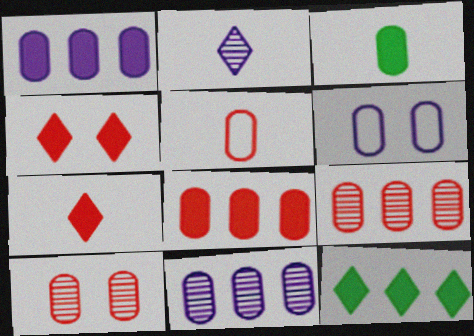[[3, 6, 9], 
[5, 8, 10]]